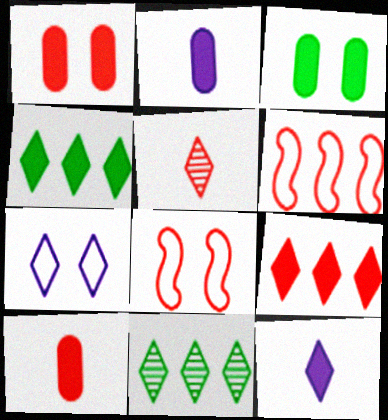[[1, 5, 6], 
[2, 8, 11], 
[4, 5, 7]]